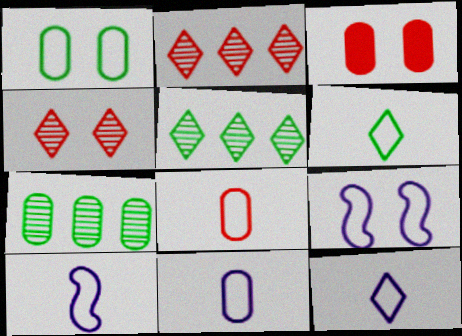[[3, 5, 10], 
[3, 7, 11], 
[6, 8, 10], 
[10, 11, 12]]